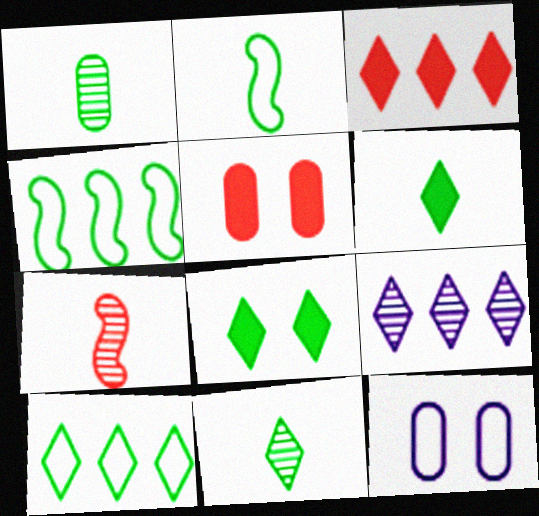[[1, 2, 6], 
[1, 4, 8], 
[2, 5, 9], 
[3, 9, 10], 
[8, 10, 11]]